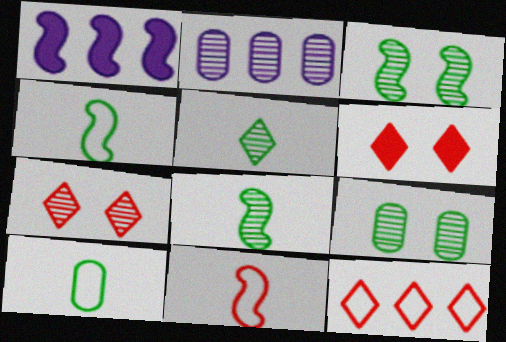[[1, 3, 11], 
[1, 7, 10], 
[2, 4, 6], 
[2, 7, 8]]